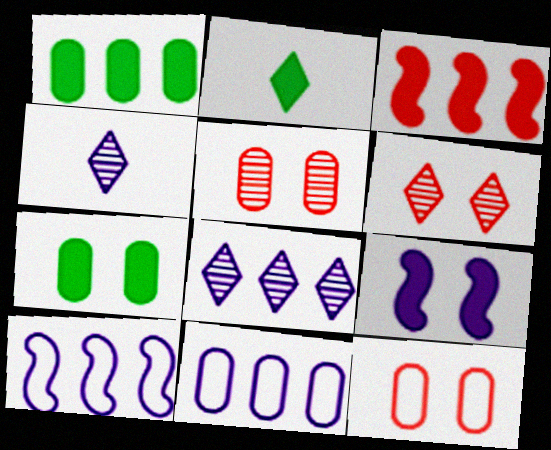[[2, 5, 10], 
[4, 9, 11]]